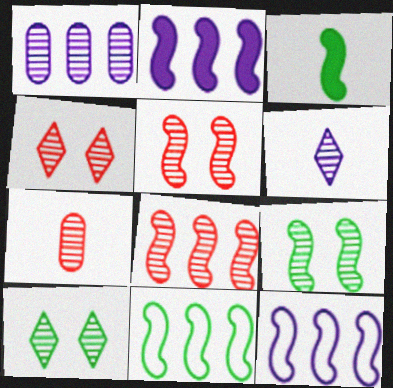[[2, 8, 11], 
[3, 5, 12], 
[3, 9, 11], 
[4, 7, 8]]